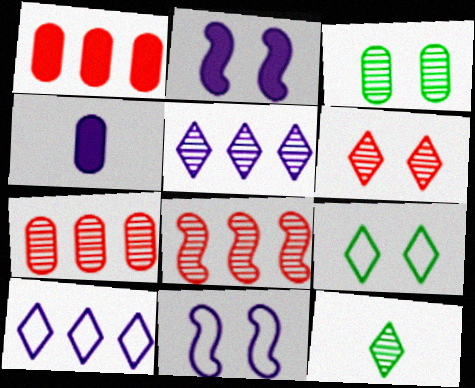[[1, 11, 12], 
[4, 5, 11], 
[4, 8, 9], 
[5, 6, 12]]